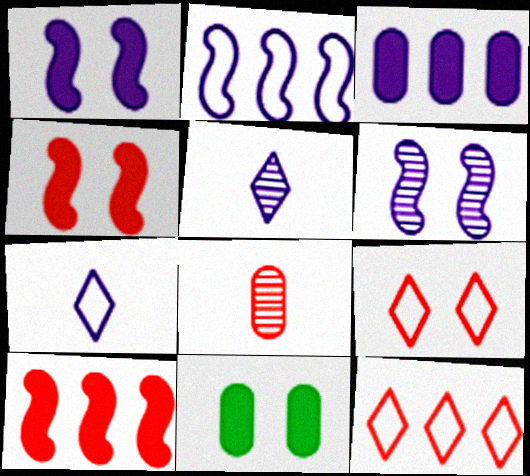[[3, 6, 7], 
[4, 8, 12], 
[6, 9, 11], 
[8, 9, 10]]